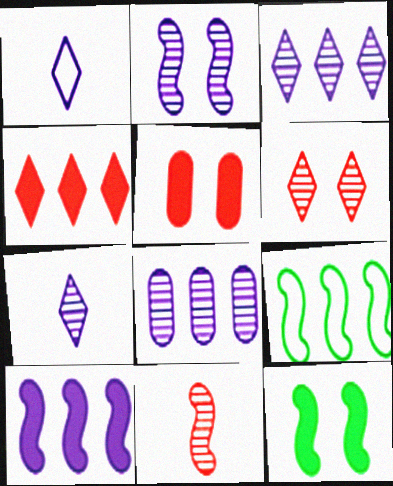[[2, 7, 8], 
[4, 8, 9], 
[5, 7, 9]]